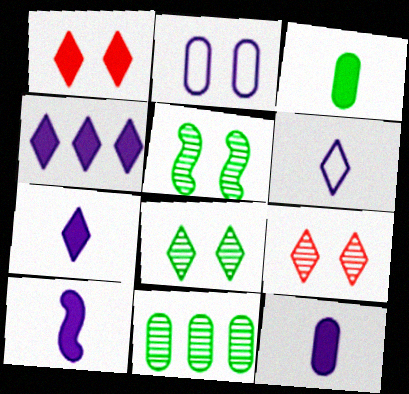[[1, 2, 5], 
[7, 10, 12]]